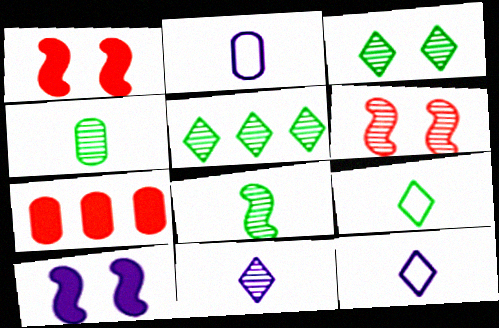[[1, 2, 5]]